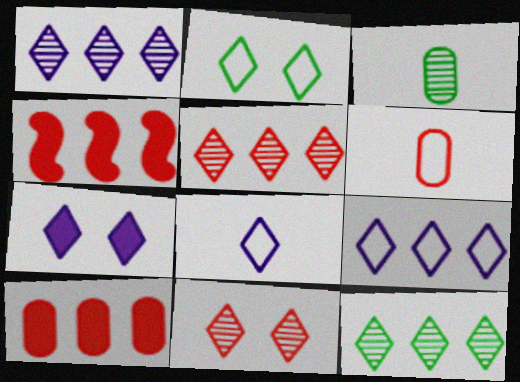[[1, 5, 12], 
[1, 7, 8], 
[2, 7, 11], 
[4, 6, 11]]